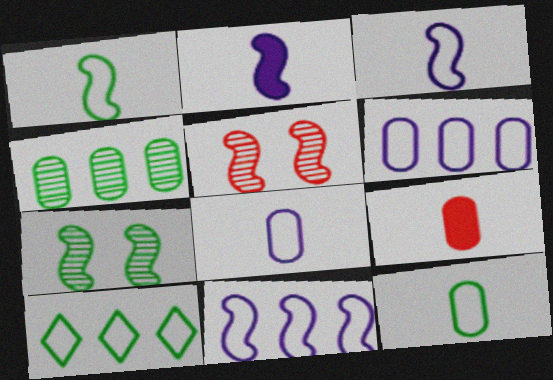[]